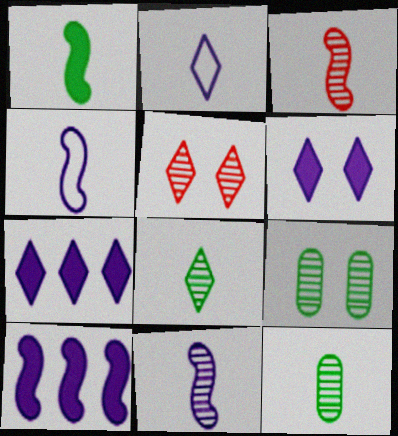[[1, 3, 4]]